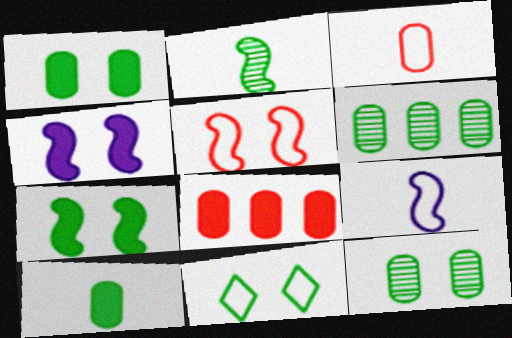[[7, 11, 12]]